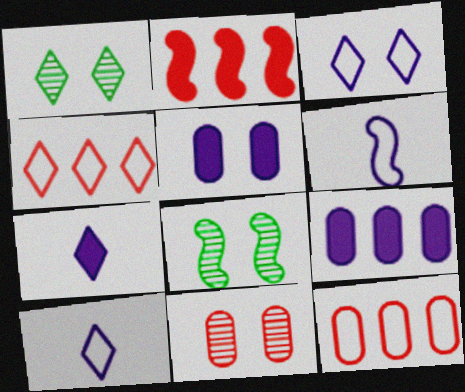[[1, 4, 7], 
[2, 6, 8], 
[7, 8, 12]]